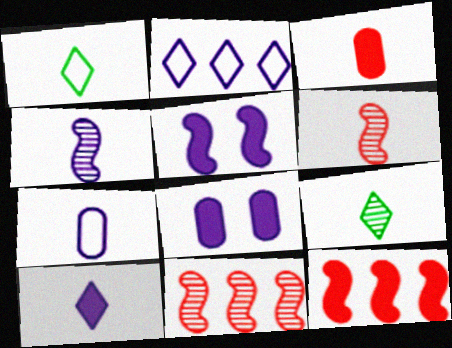[[1, 3, 4], 
[1, 8, 11], 
[2, 4, 8], 
[4, 7, 10]]